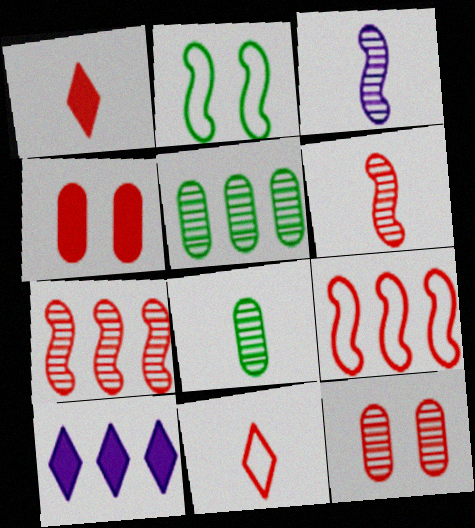[[1, 9, 12], 
[4, 7, 11], 
[5, 9, 10]]